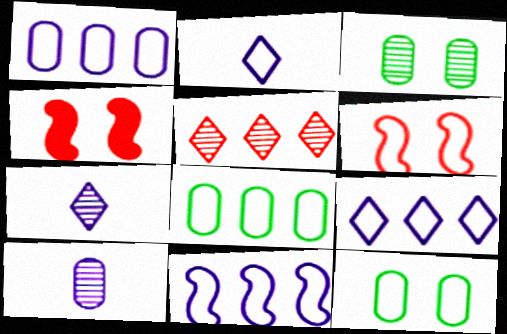[[1, 9, 11], 
[2, 6, 8], 
[4, 7, 8]]